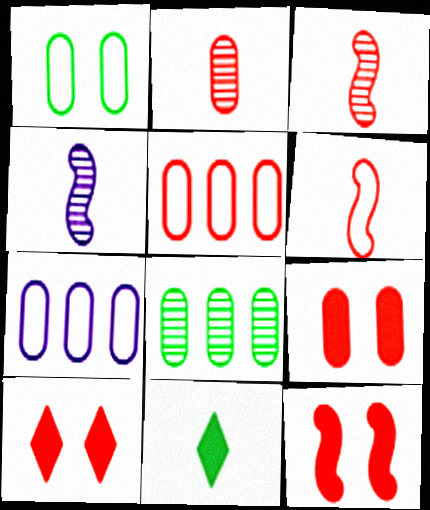[[2, 5, 9], 
[3, 5, 10], 
[9, 10, 12]]